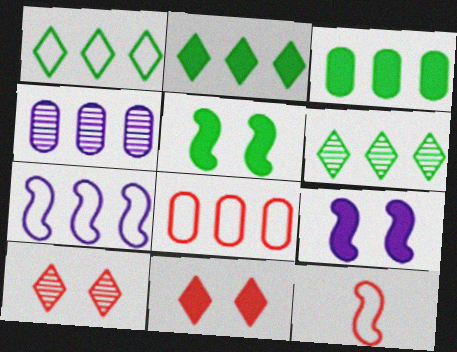[[1, 2, 6], 
[1, 7, 8], 
[3, 4, 8]]